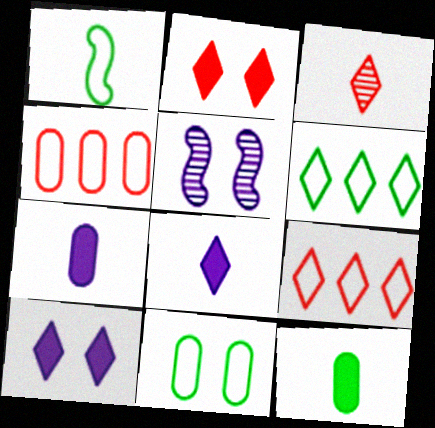[[1, 3, 7], 
[1, 6, 11], 
[2, 3, 9], 
[2, 5, 11], 
[3, 6, 10], 
[5, 9, 12]]